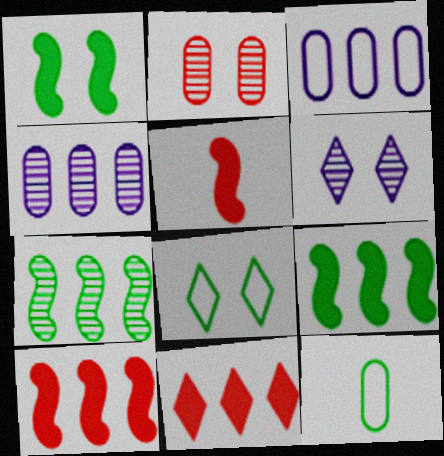[[3, 7, 11], 
[4, 5, 8], 
[6, 10, 12]]